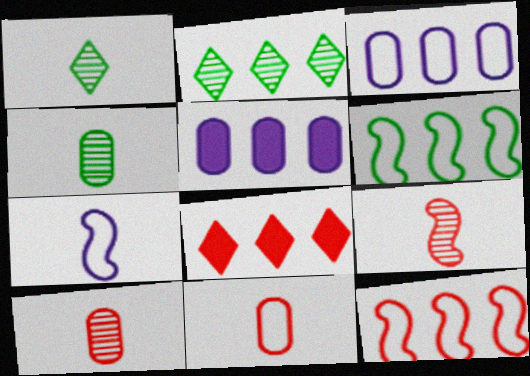[[2, 5, 12]]